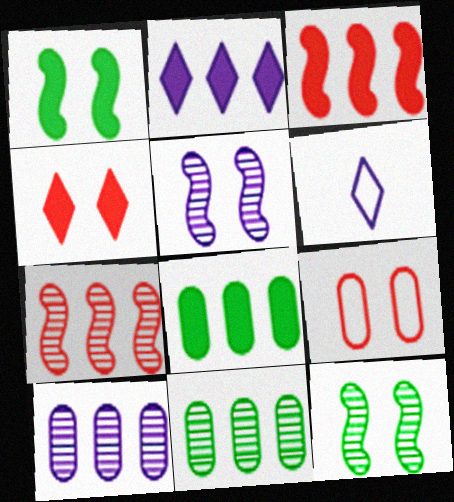[[2, 3, 8]]